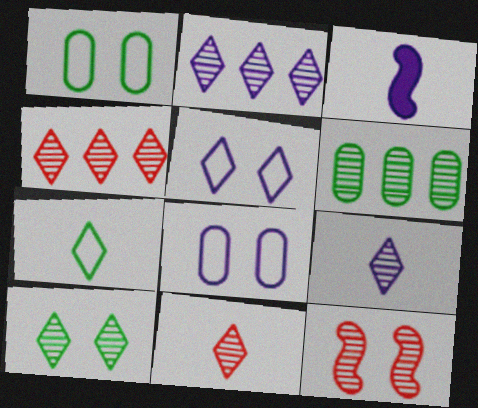[[1, 3, 4], 
[2, 3, 8], 
[2, 10, 11], 
[4, 9, 10], 
[6, 9, 12]]